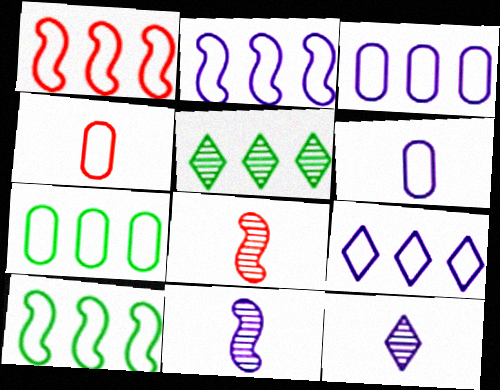[[1, 2, 10], 
[1, 7, 9], 
[2, 3, 9]]